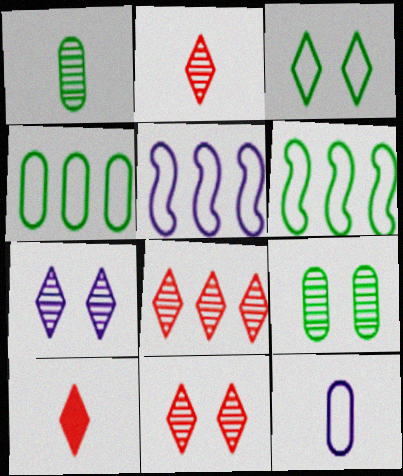[[2, 8, 11], 
[5, 9, 10]]